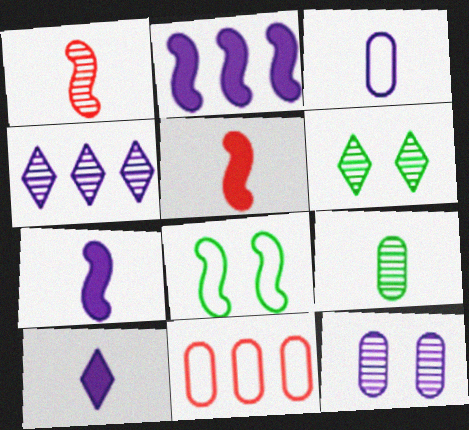[[1, 2, 8], 
[6, 7, 11]]